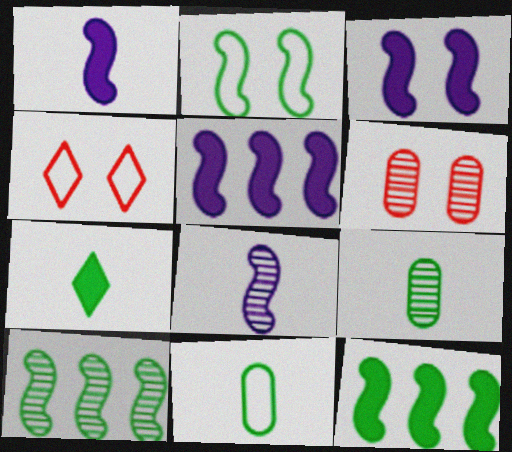[[1, 3, 5], 
[4, 5, 9]]